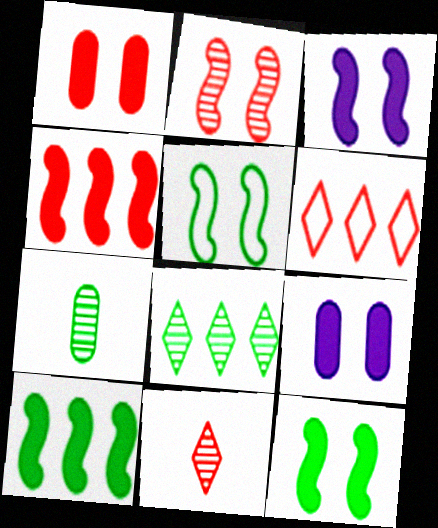[[2, 3, 5], 
[3, 6, 7]]